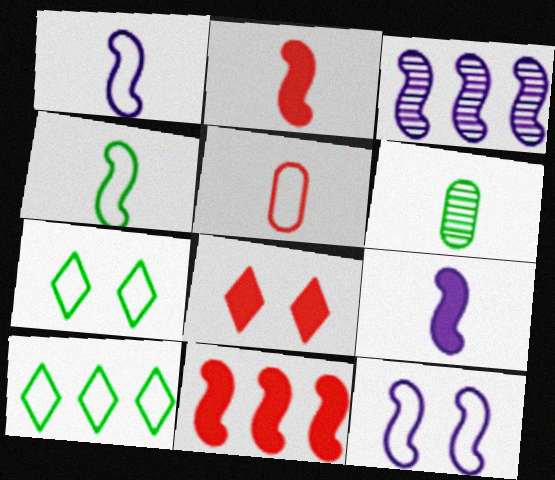[[3, 9, 12], 
[5, 10, 12]]